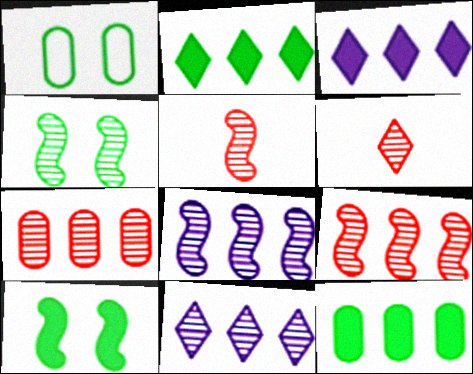[[1, 3, 5], 
[4, 5, 8]]